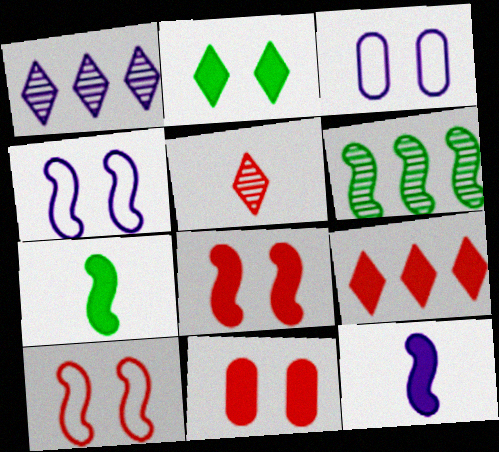[[1, 3, 12], 
[6, 10, 12]]